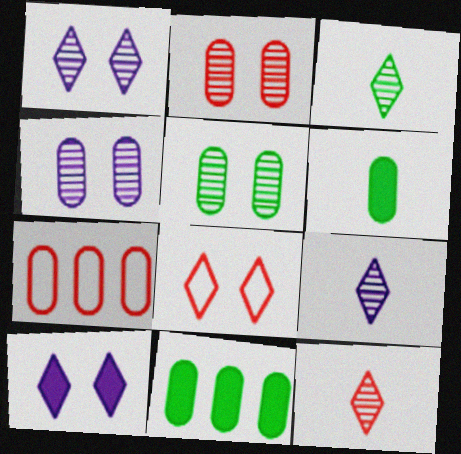[[2, 4, 5], 
[3, 9, 12], 
[4, 6, 7]]